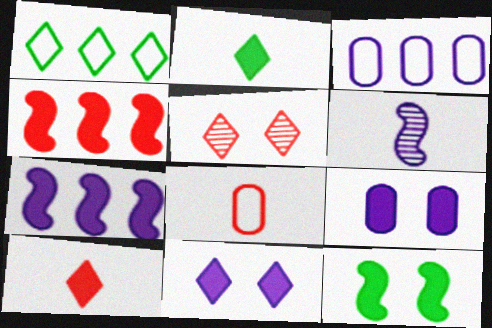[[2, 4, 9], 
[2, 6, 8], 
[3, 6, 11], 
[4, 5, 8]]